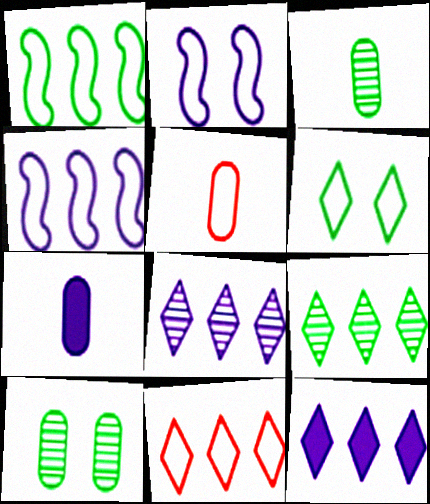[[2, 7, 8], 
[3, 5, 7], 
[4, 5, 6], 
[9, 11, 12]]